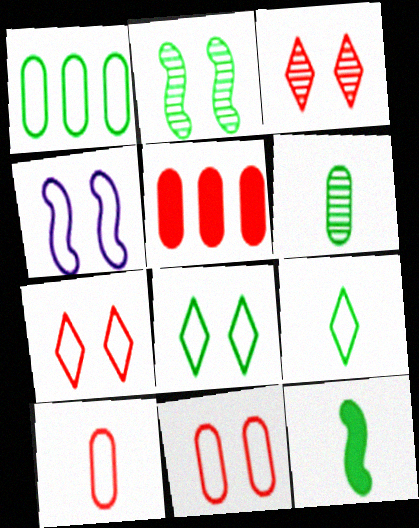[[4, 8, 11], 
[6, 9, 12]]